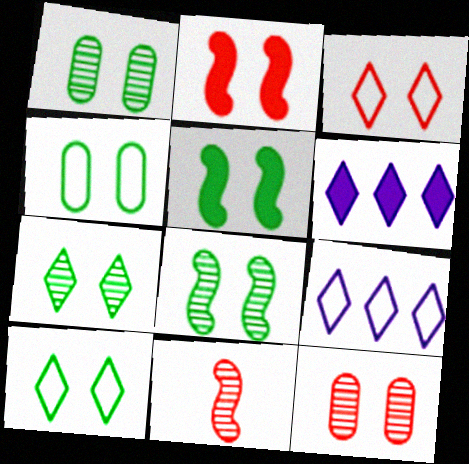[[1, 5, 10], 
[1, 7, 8], 
[2, 3, 12], 
[4, 5, 7], 
[4, 6, 11]]